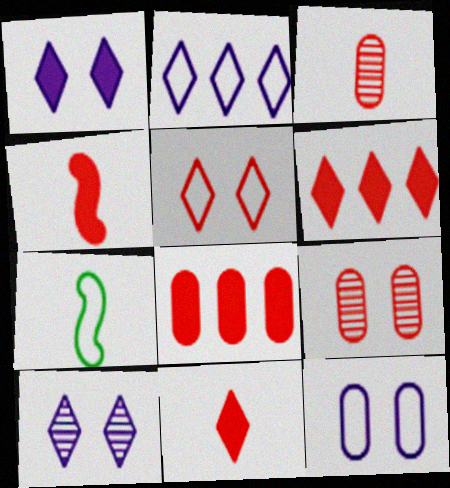[[7, 8, 10]]